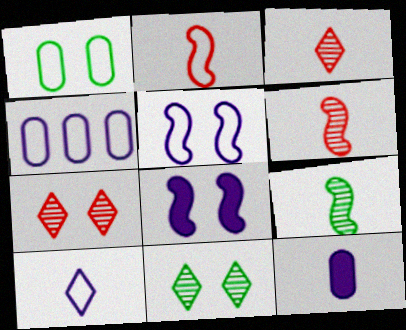[[1, 7, 8], 
[4, 5, 10]]